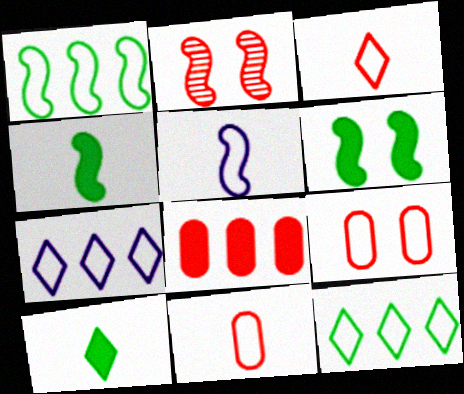[[2, 3, 8], 
[5, 9, 12]]